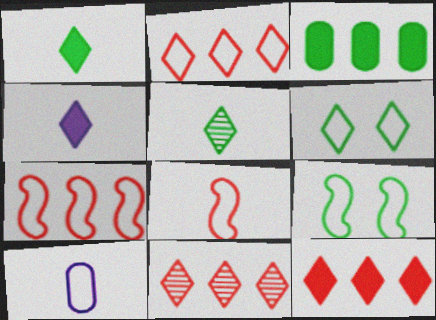[[2, 9, 10], 
[2, 11, 12], 
[3, 5, 9], 
[4, 6, 11], 
[6, 7, 10]]